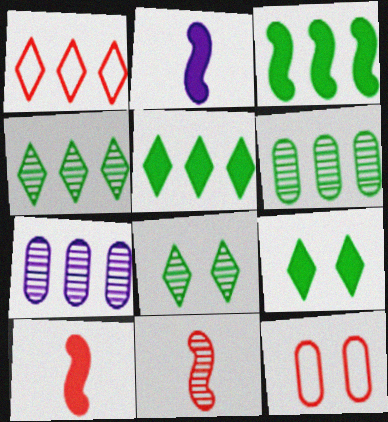[[1, 3, 7], 
[2, 4, 12], 
[7, 8, 11]]